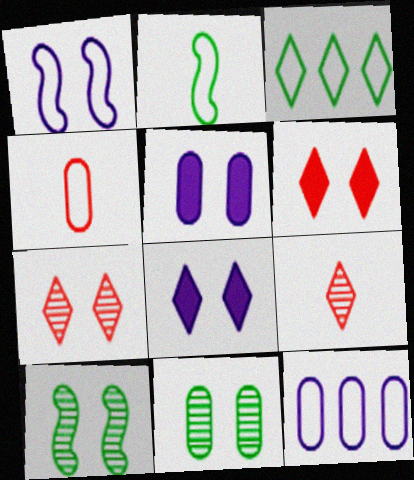[[1, 3, 4], 
[1, 6, 11], 
[3, 8, 9]]